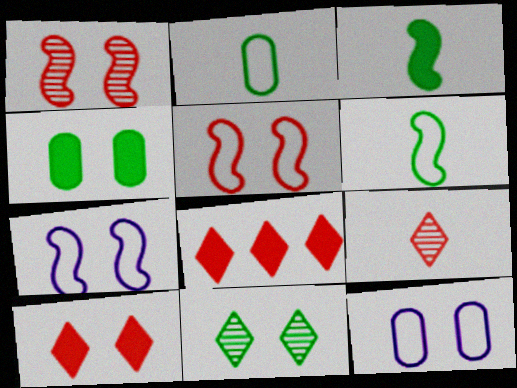[]